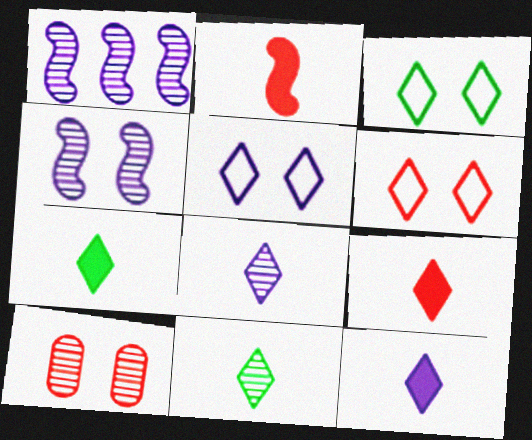[[1, 10, 11], 
[3, 5, 6], 
[7, 9, 12]]